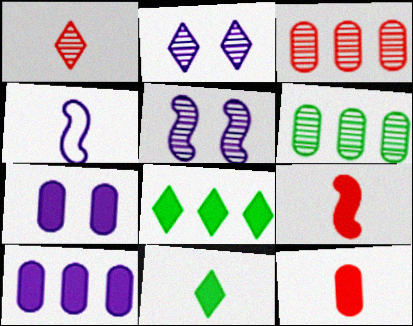[[1, 5, 6], 
[2, 4, 10], 
[7, 8, 9]]